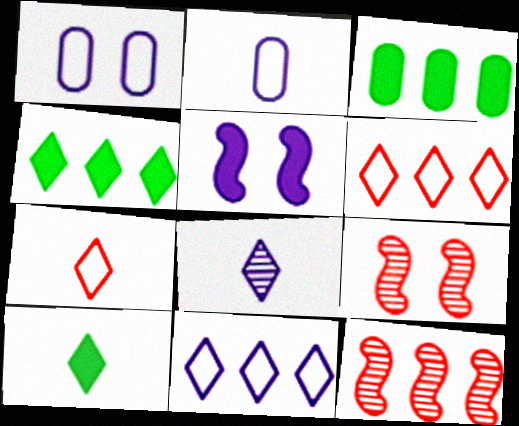[[1, 10, 12], 
[2, 4, 9], 
[3, 11, 12], 
[7, 8, 10]]